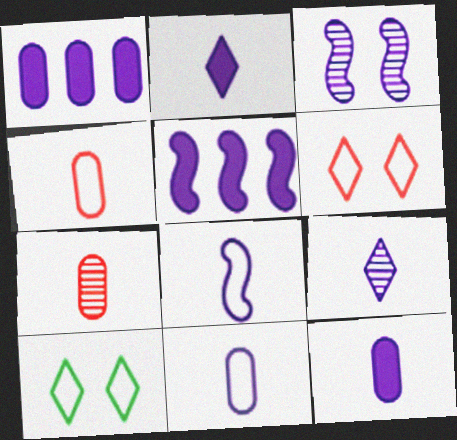[[3, 5, 8], 
[5, 7, 10], 
[8, 9, 12]]